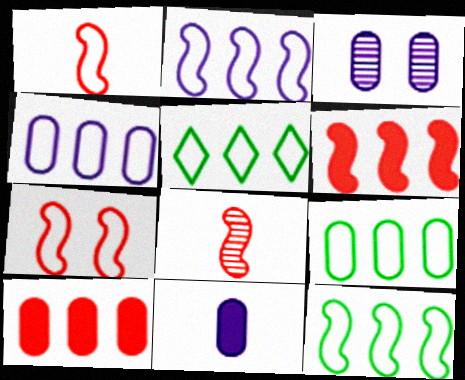[[3, 4, 11], 
[5, 9, 12], 
[6, 7, 8]]